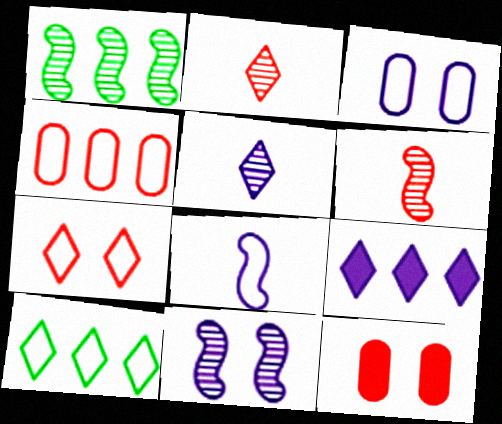[[1, 4, 9], 
[1, 6, 11]]